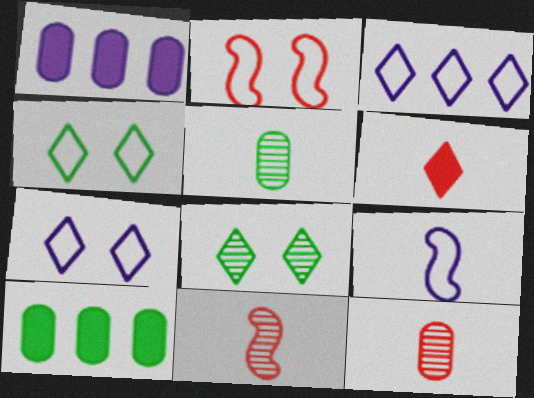[[1, 4, 11], 
[3, 6, 8], 
[5, 6, 9], 
[7, 10, 11]]